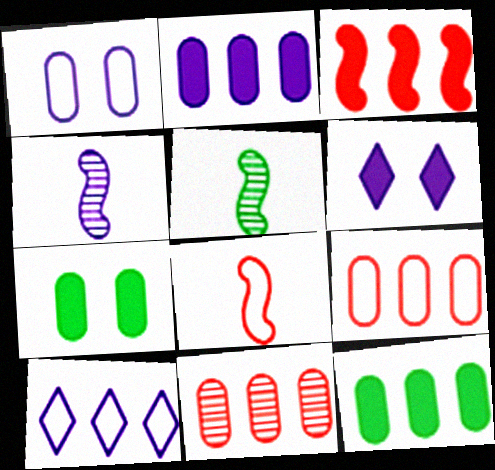[[5, 6, 9]]